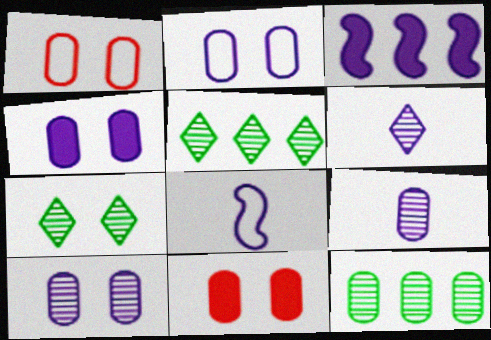[[2, 3, 6], 
[2, 4, 10], 
[5, 8, 11]]